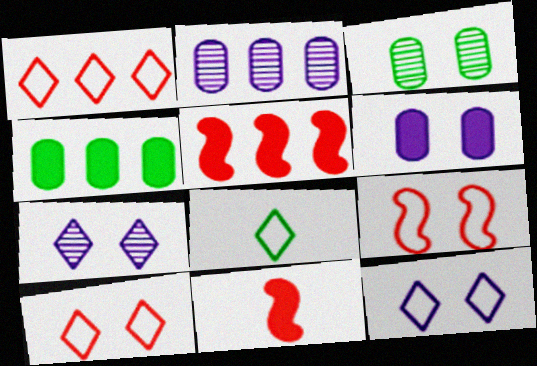[[1, 8, 12]]